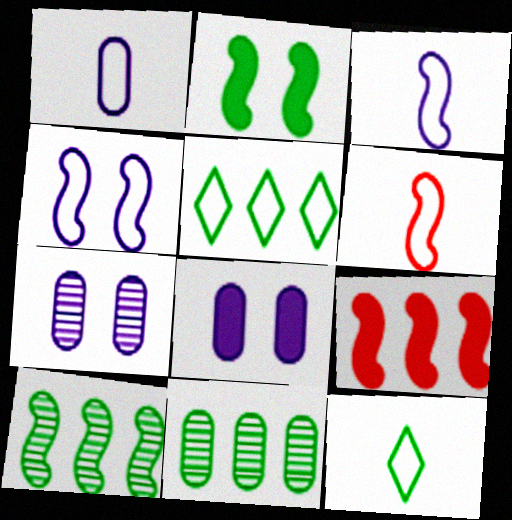[[1, 6, 12], 
[2, 11, 12], 
[7, 9, 12]]